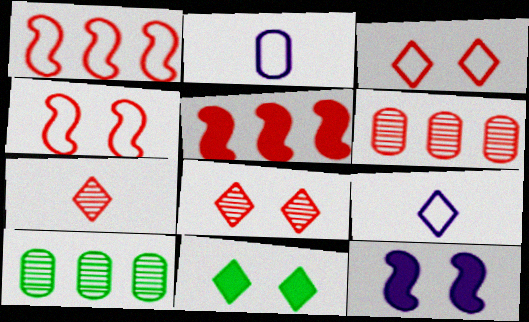[]